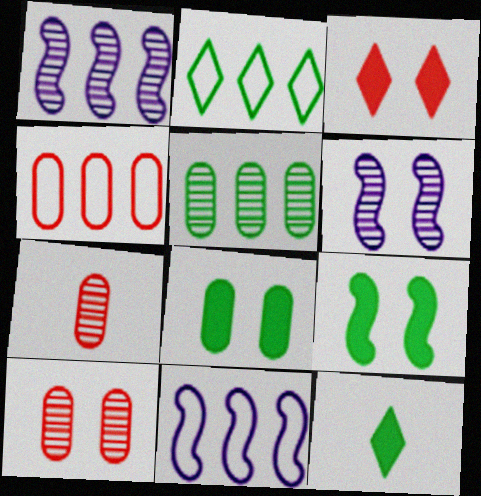[[2, 4, 11], 
[4, 6, 12], 
[10, 11, 12]]